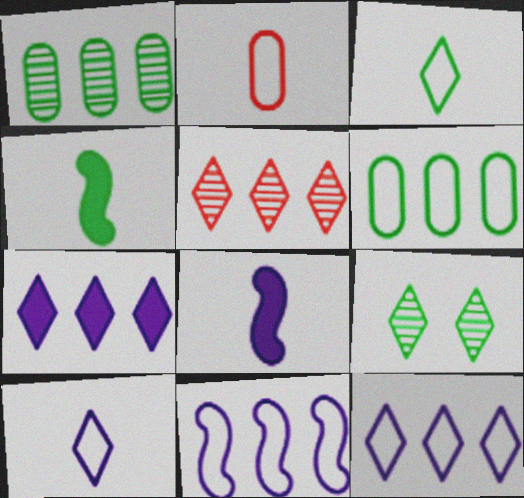[[4, 6, 9]]